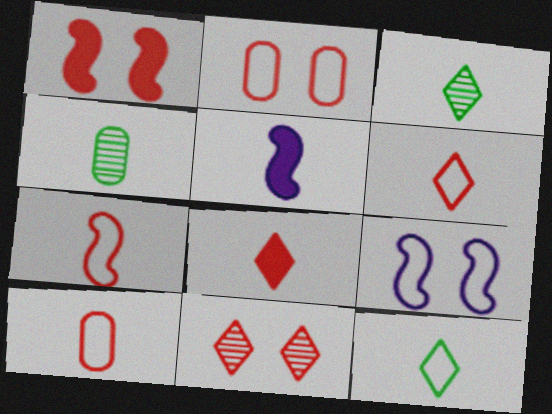[[1, 2, 11], 
[3, 5, 10], 
[4, 5, 6], 
[6, 7, 10]]